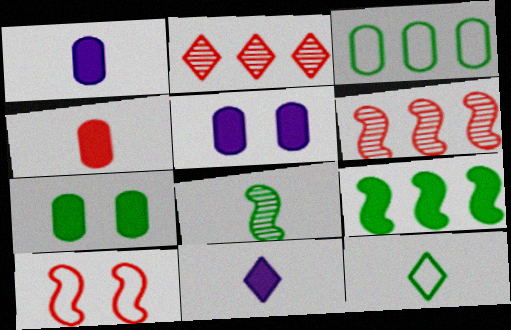[[2, 4, 10], 
[5, 6, 12]]